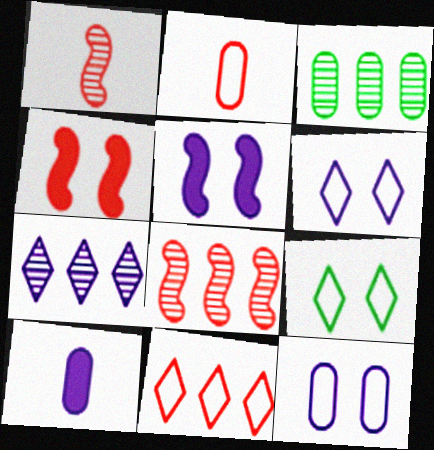[[3, 7, 8], 
[8, 9, 10]]